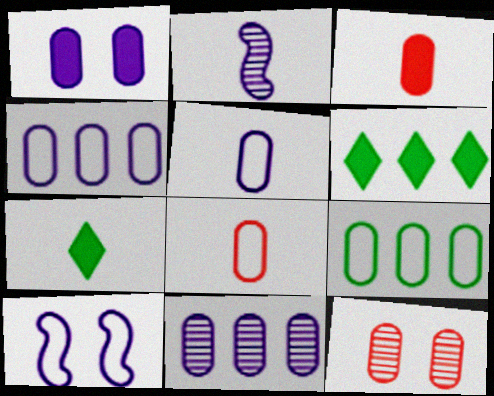[[1, 5, 11], 
[2, 7, 8]]